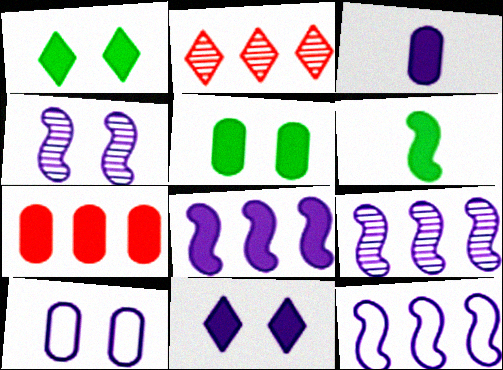[[2, 6, 10], 
[3, 5, 7], 
[3, 8, 11], 
[4, 10, 11], 
[6, 7, 11], 
[8, 9, 12]]